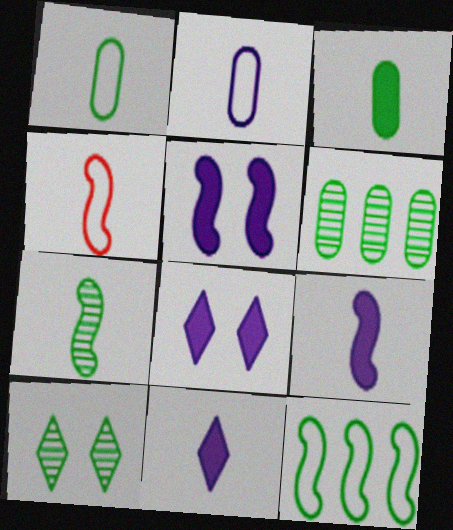[[3, 10, 12], 
[4, 6, 8], 
[4, 7, 9], 
[6, 7, 10]]